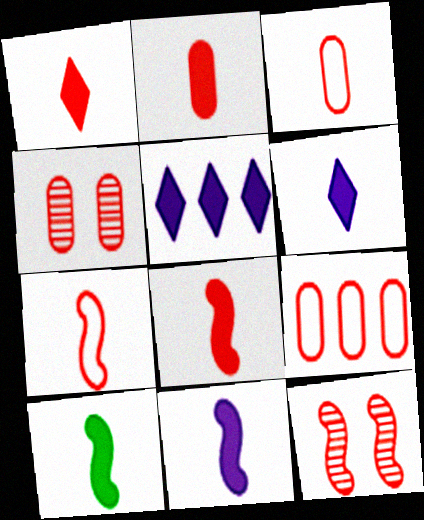[[1, 2, 8], 
[1, 9, 12], 
[2, 4, 9], 
[2, 6, 10], 
[8, 10, 11]]